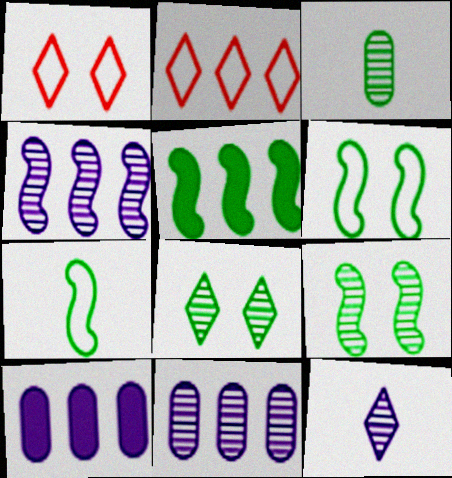[[2, 5, 11], 
[5, 7, 9]]